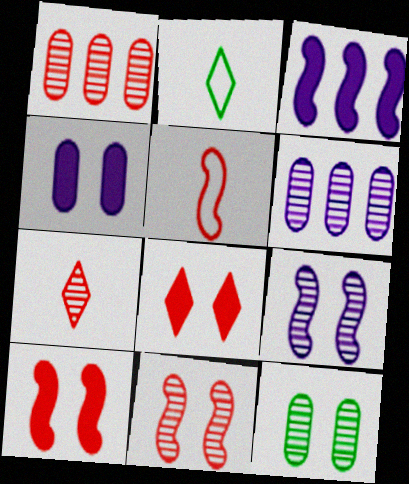[[1, 5, 8], 
[1, 7, 11], 
[2, 6, 10]]